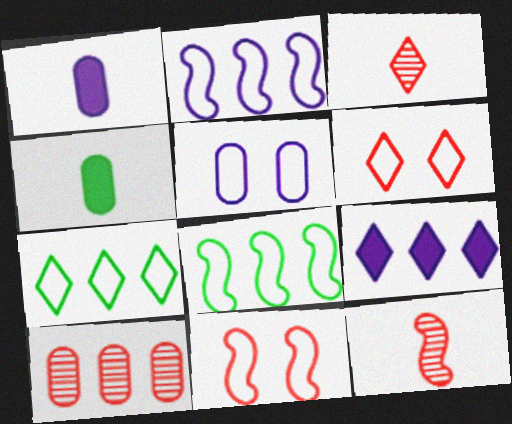[[4, 5, 10], 
[8, 9, 10]]